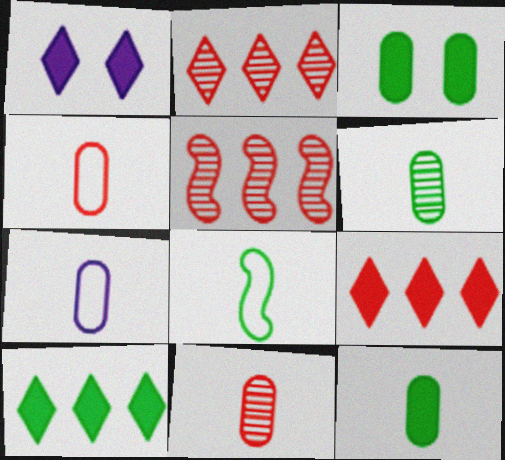[[7, 11, 12]]